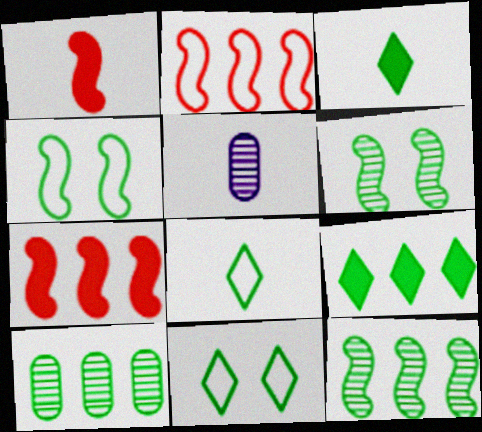[[1, 5, 8], 
[3, 4, 10], 
[5, 7, 11]]